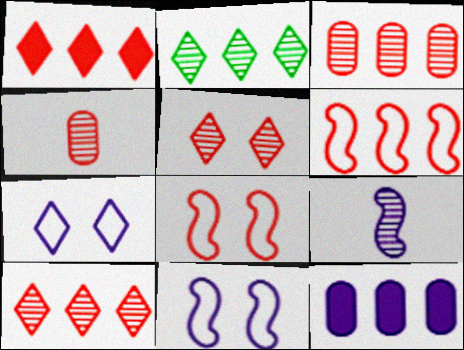[[1, 3, 6], 
[1, 4, 8], 
[2, 6, 12], 
[7, 9, 12]]